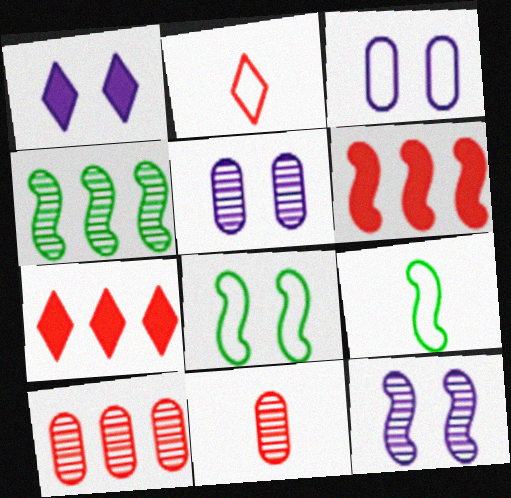[[1, 3, 12], 
[1, 9, 10], 
[5, 7, 9], 
[6, 9, 12]]